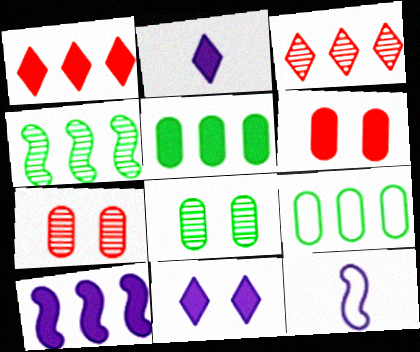[[1, 5, 10], 
[1, 8, 12], 
[3, 9, 10]]